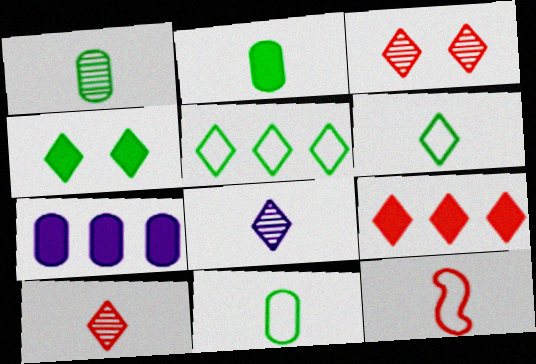[[1, 2, 11], 
[2, 8, 12]]